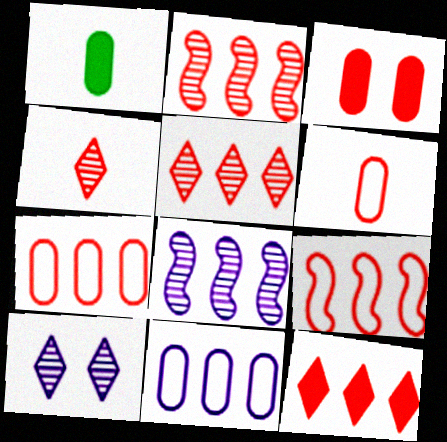[[1, 9, 10], 
[2, 7, 12], 
[3, 4, 9]]